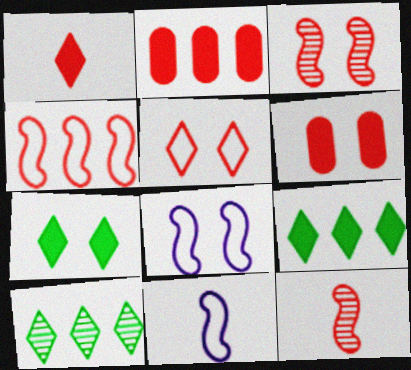[[2, 5, 12], 
[3, 5, 6], 
[6, 10, 11]]